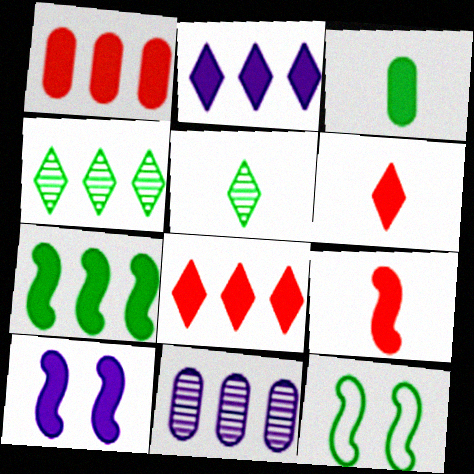[[1, 2, 7], 
[3, 4, 12], 
[3, 8, 10], 
[6, 11, 12], 
[7, 9, 10]]